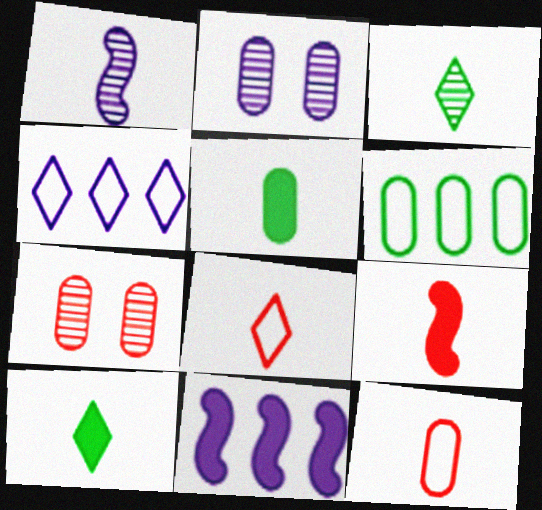[[1, 5, 8], 
[1, 10, 12]]